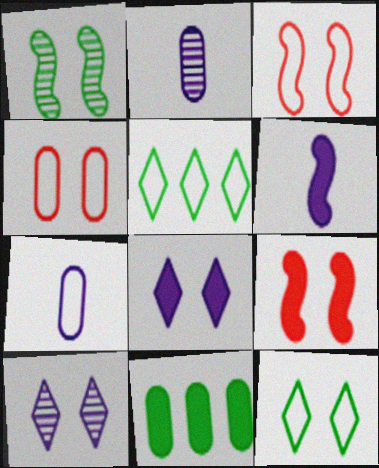[[1, 4, 8], 
[2, 4, 11], 
[2, 5, 9], 
[3, 5, 7]]